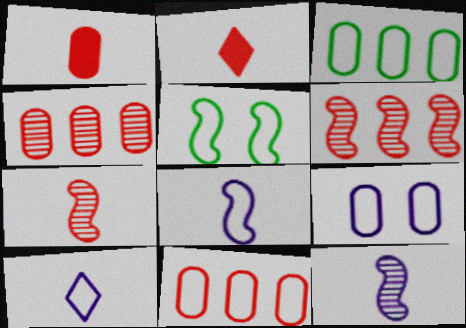[[5, 10, 11]]